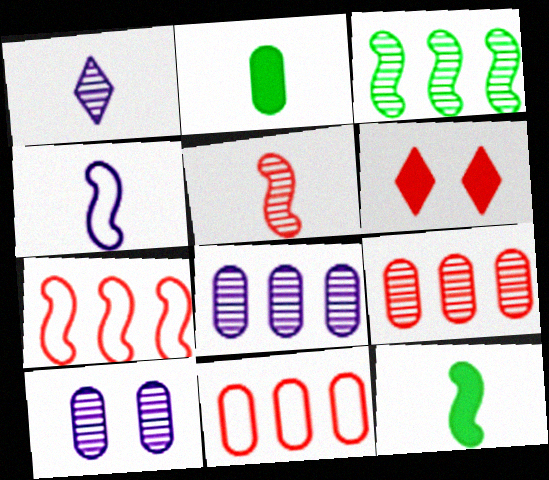[[2, 10, 11], 
[4, 5, 12], 
[5, 6, 11]]